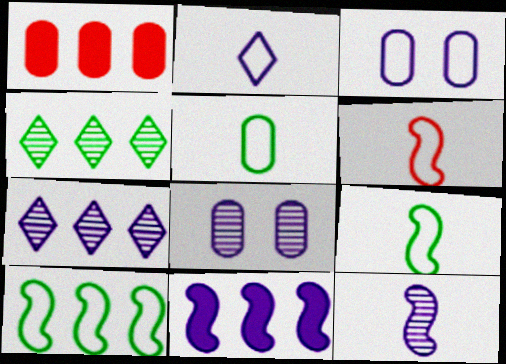[[1, 5, 8], 
[1, 7, 10], 
[2, 5, 6], 
[2, 8, 11], 
[7, 8, 12]]